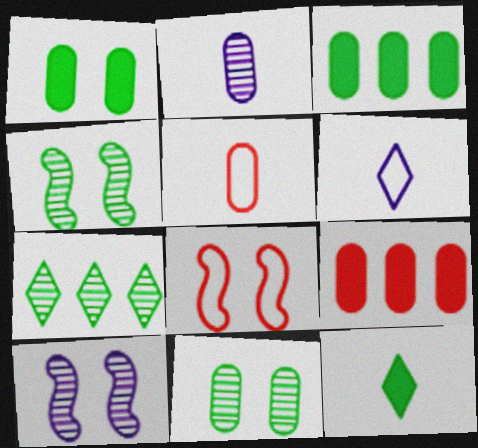[[4, 6, 9]]